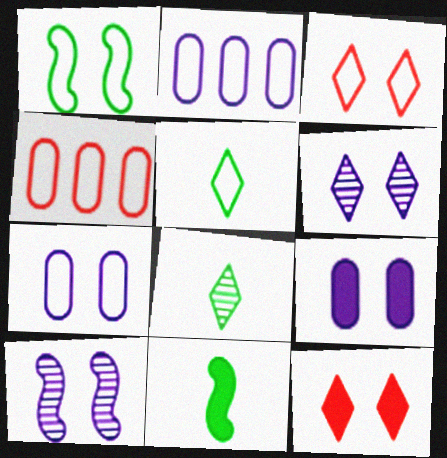[[1, 3, 7], 
[4, 6, 11]]